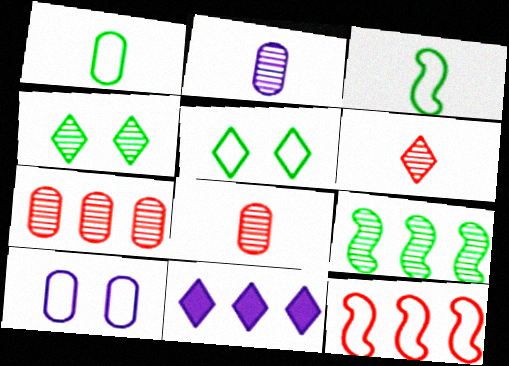[[5, 6, 11]]